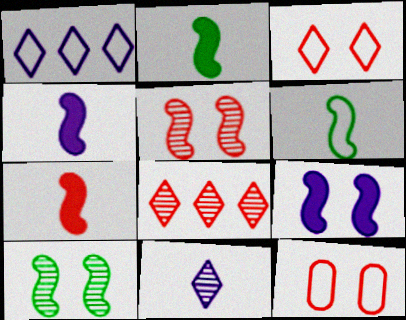[[1, 6, 12], 
[2, 4, 7], 
[7, 8, 12]]